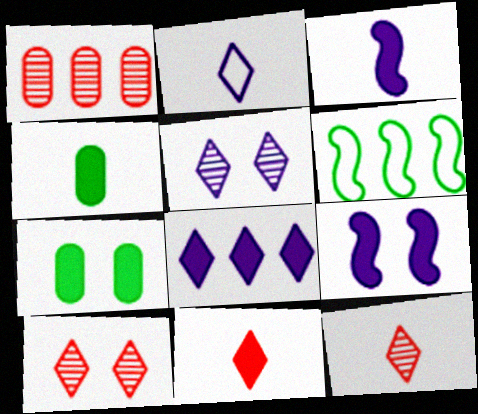[[1, 6, 8], 
[2, 5, 8], 
[3, 4, 11]]